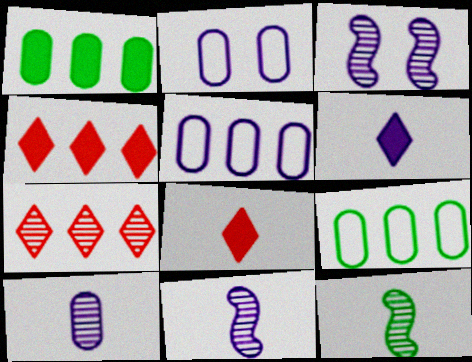[[2, 4, 12], 
[3, 5, 6], 
[3, 8, 9]]